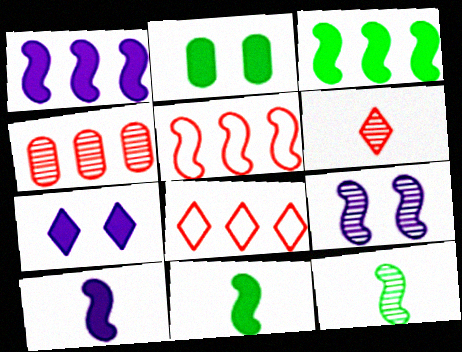[[5, 9, 11]]